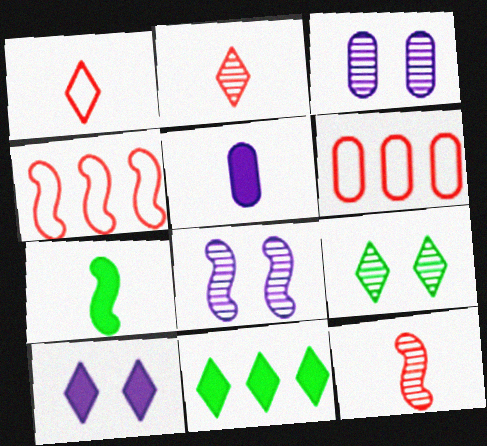[[4, 5, 9], 
[4, 7, 8]]